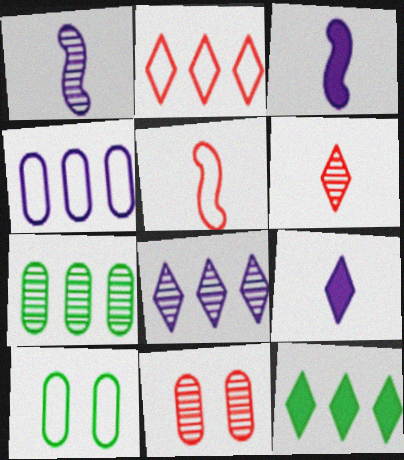[[2, 8, 12]]